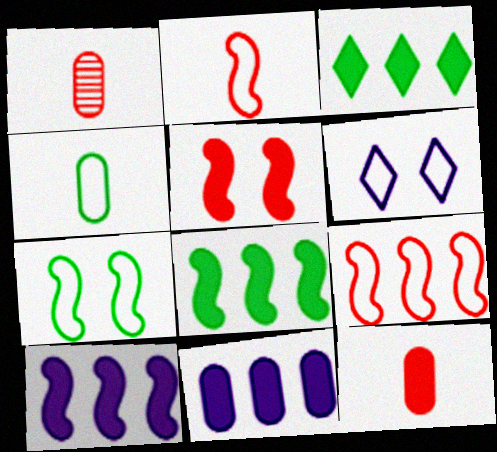[[1, 6, 8], 
[4, 6, 9]]